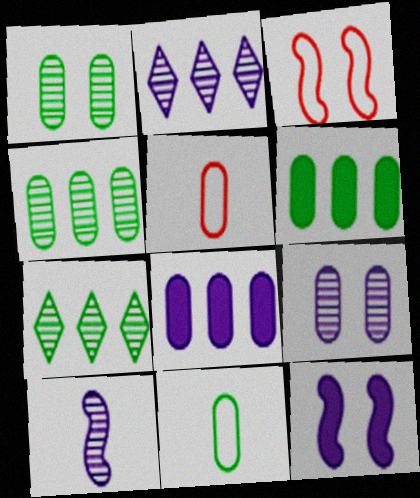[[1, 5, 8], 
[1, 6, 11], 
[2, 9, 10], 
[5, 6, 9], 
[5, 7, 12]]